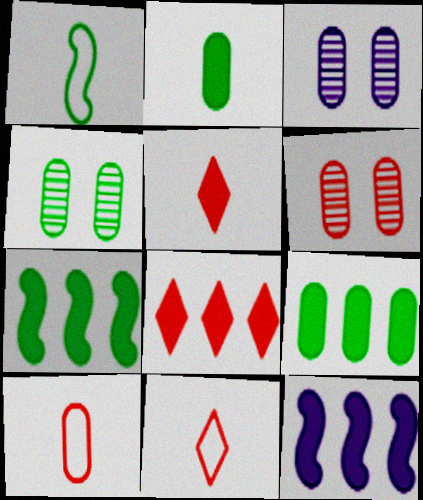[[1, 3, 8], 
[3, 4, 6], 
[3, 7, 11], 
[3, 9, 10], 
[4, 11, 12], 
[8, 9, 12]]